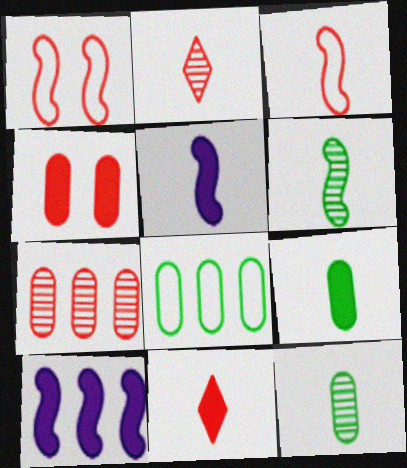[[1, 6, 10], 
[1, 7, 11], 
[3, 5, 6], 
[5, 9, 11]]